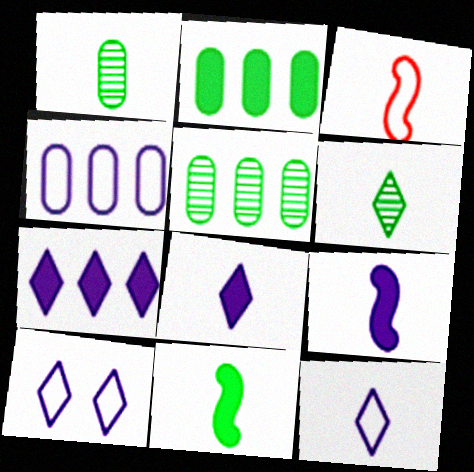[[1, 3, 8]]